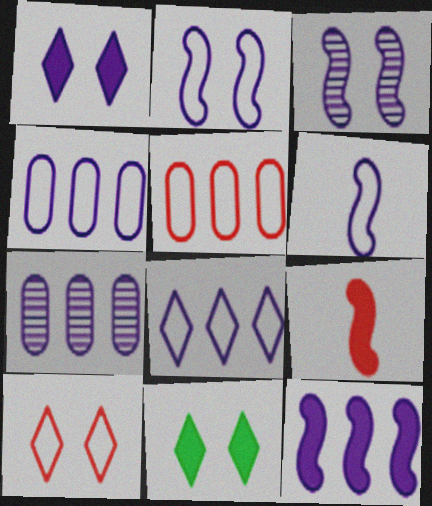[[1, 6, 7], 
[3, 6, 12], 
[7, 8, 12]]